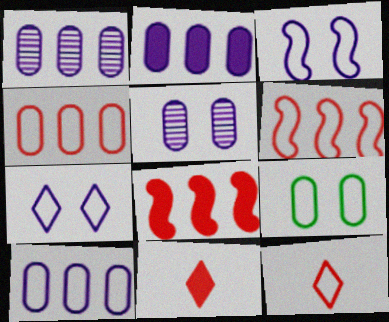[[1, 2, 10]]